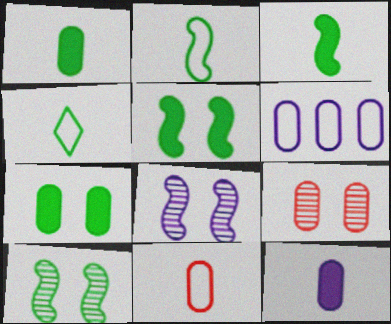[[1, 6, 9]]